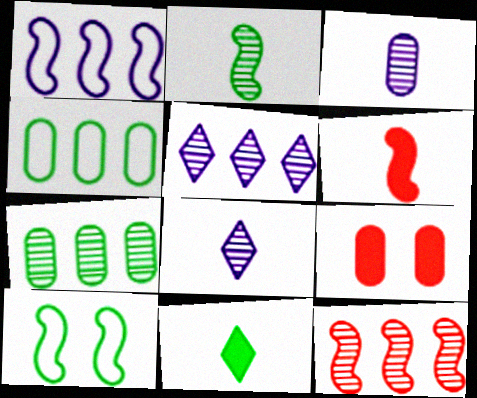[[3, 4, 9], 
[5, 7, 12], 
[7, 10, 11]]